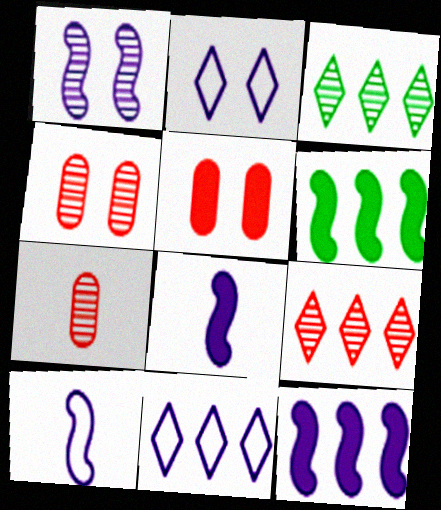[[1, 3, 7], 
[1, 10, 12], 
[2, 6, 7], 
[3, 5, 10]]